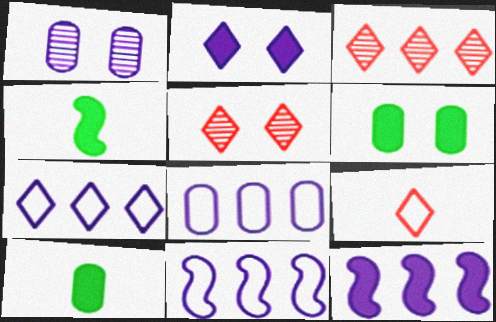[[4, 5, 8], 
[5, 10, 11], 
[7, 8, 11]]